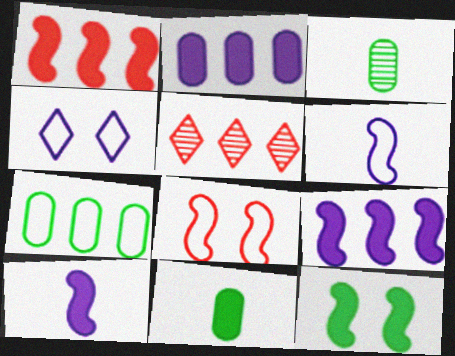[[1, 3, 4], 
[1, 10, 12], 
[5, 7, 9]]